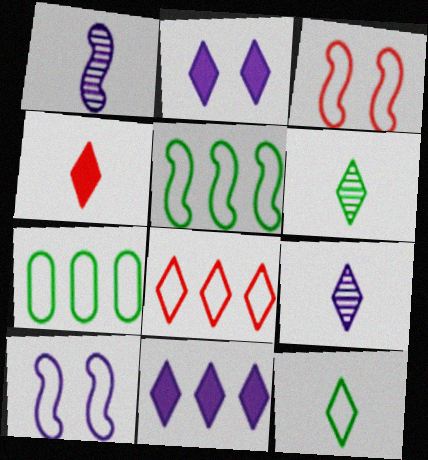[[2, 6, 8], 
[4, 9, 12]]